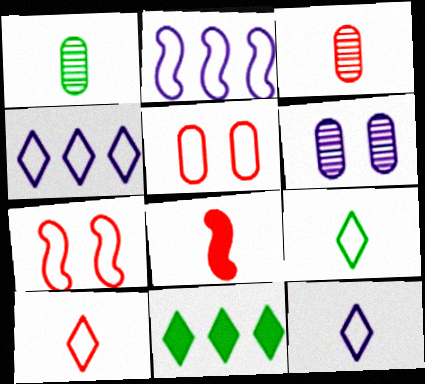[[1, 8, 12], 
[2, 5, 9], 
[3, 8, 10], 
[9, 10, 12]]